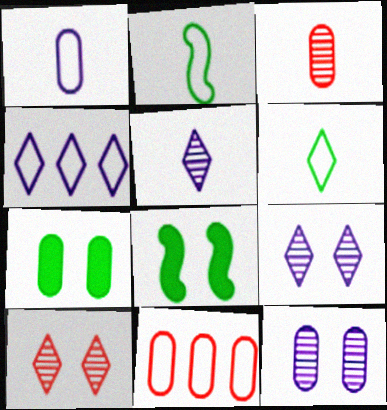[[3, 4, 8], 
[5, 8, 11]]